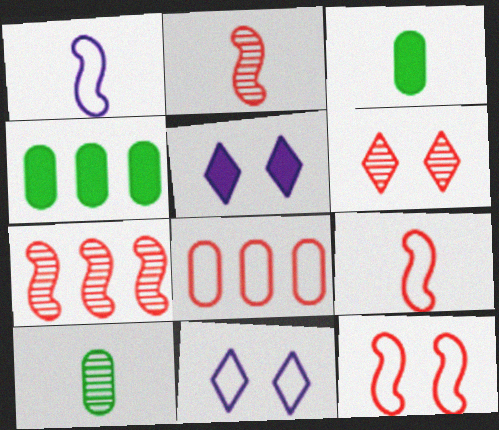[[1, 4, 6], 
[2, 4, 11], 
[3, 7, 11]]